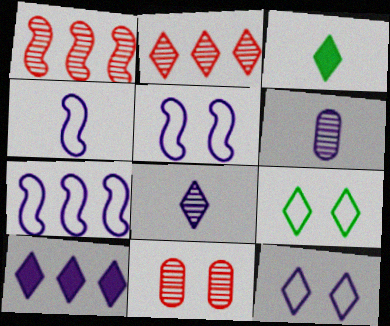[[2, 3, 12], 
[3, 7, 11], 
[4, 5, 7], 
[5, 6, 10], 
[8, 10, 12]]